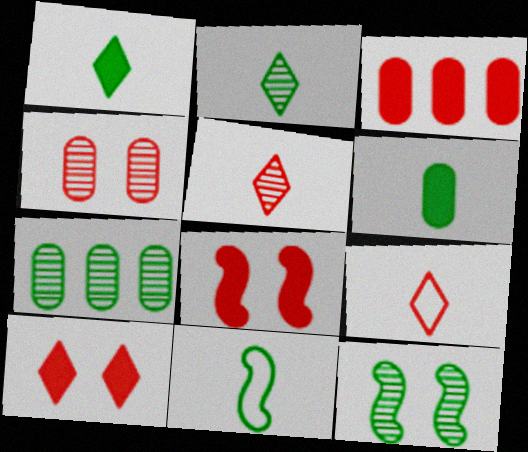[[2, 6, 11], 
[2, 7, 12]]